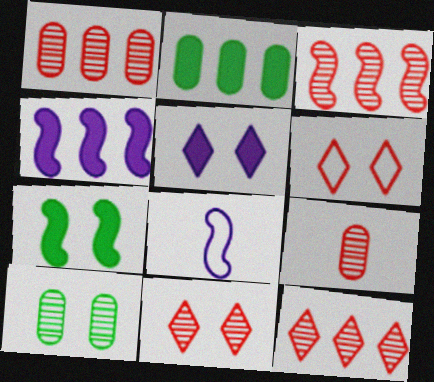[[1, 3, 12], 
[2, 8, 11], 
[3, 7, 8], 
[3, 9, 11]]